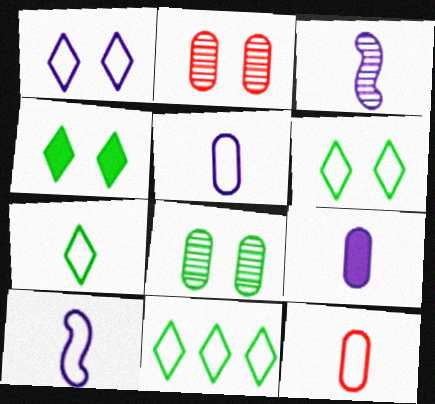[[6, 7, 11], 
[7, 10, 12]]